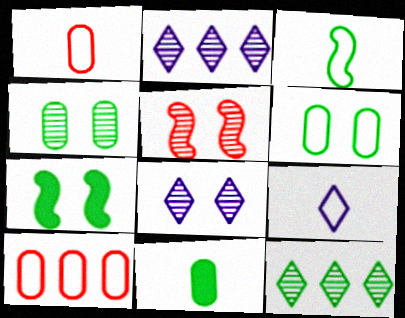[[1, 2, 7], 
[1, 3, 9], 
[4, 5, 8]]